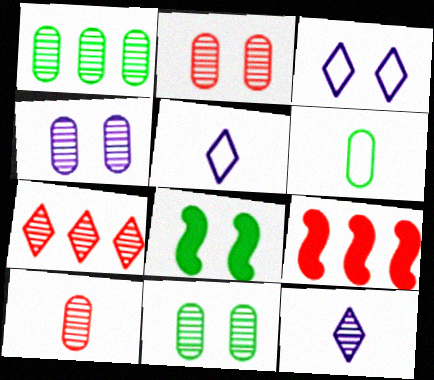[[1, 4, 10], 
[2, 3, 8], 
[2, 4, 11], 
[5, 9, 11]]